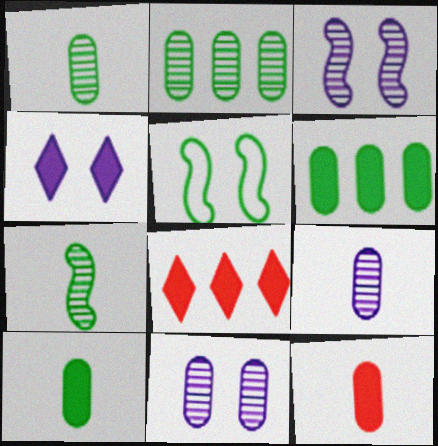[[5, 8, 9]]